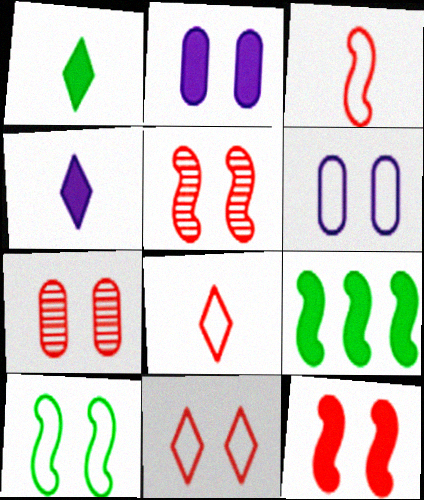[[6, 10, 11], 
[7, 11, 12]]